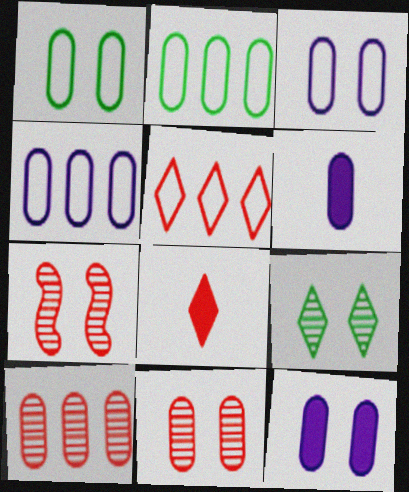[[1, 6, 10], 
[1, 11, 12], 
[2, 6, 11]]